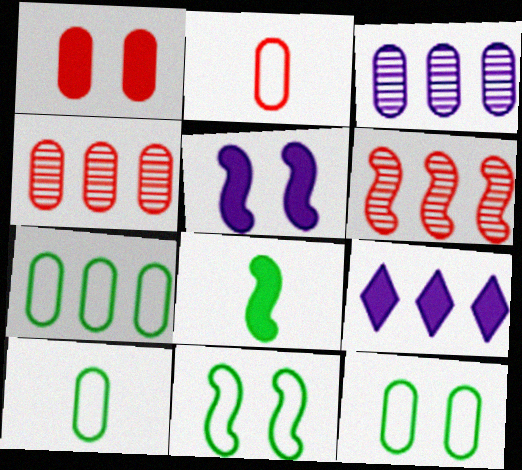[[1, 2, 4], 
[1, 3, 10], 
[1, 8, 9], 
[6, 7, 9], 
[7, 10, 12]]